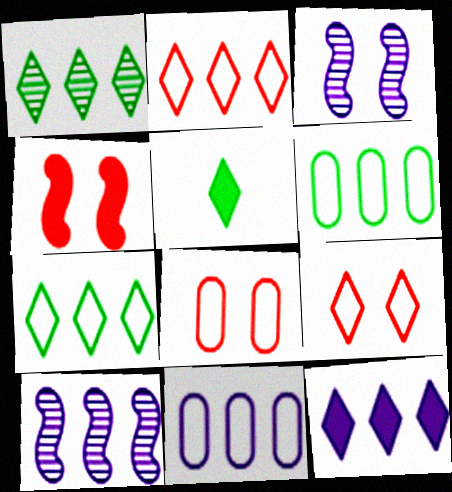[[1, 2, 12], 
[5, 8, 10], 
[10, 11, 12]]